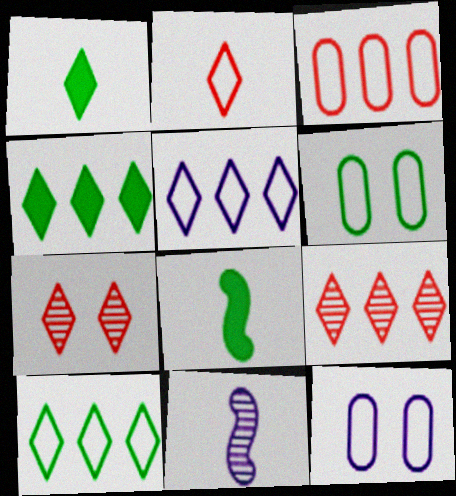[[1, 5, 7], 
[4, 5, 9], 
[8, 9, 12]]